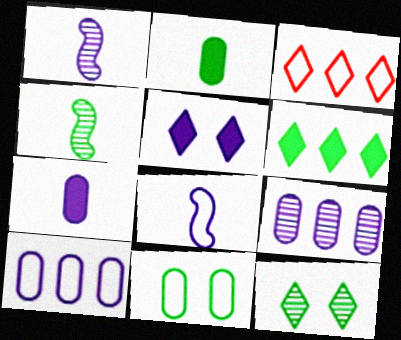[[1, 5, 10], 
[3, 8, 11], 
[4, 6, 11], 
[5, 8, 9]]